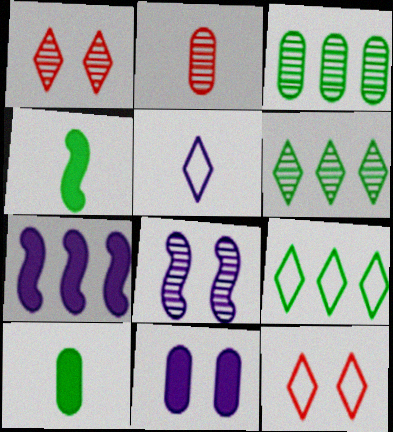[[2, 4, 5], 
[2, 6, 8], 
[5, 9, 12]]